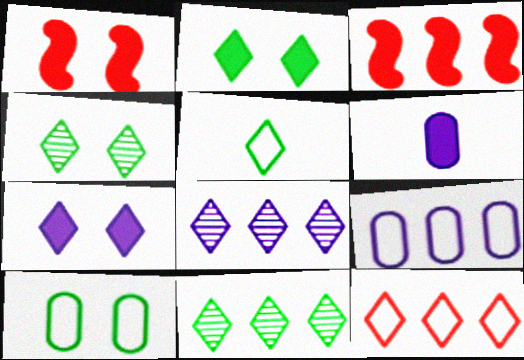[[2, 3, 6], 
[2, 5, 11], 
[3, 9, 11]]